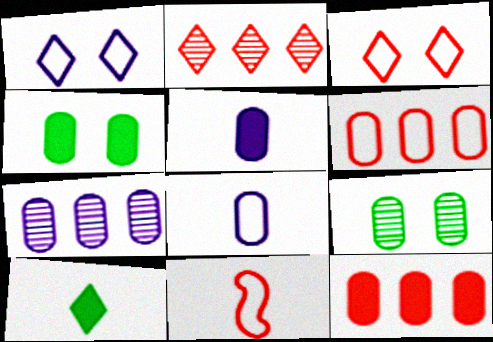[[1, 2, 10], 
[3, 6, 11], 
[4, 5, 12], 
[5, 6, 9], 
[8, 9, 12]]